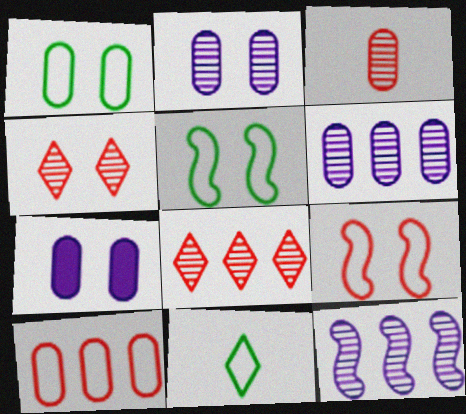[[4, 5, 7]]